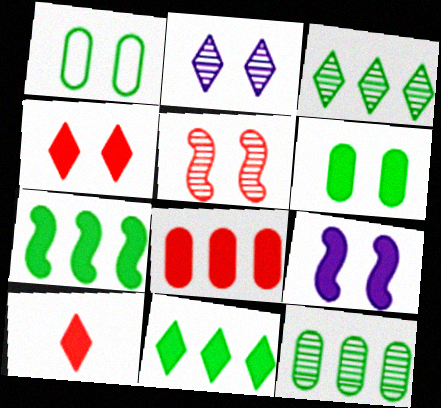[[4, 6, 9]]